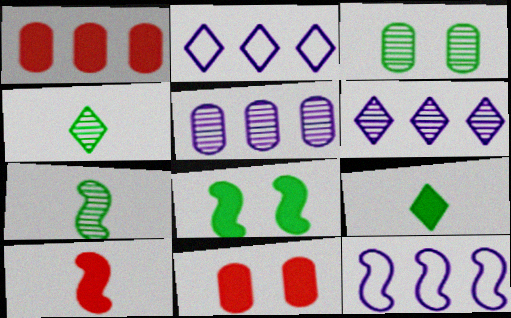[[2, 3, 10], 
[2, 7, 11], 
[4, 11, 12]]